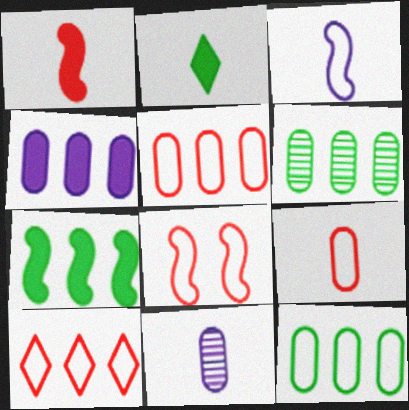[[4, 5, 6], 
[8, 9, 10]]